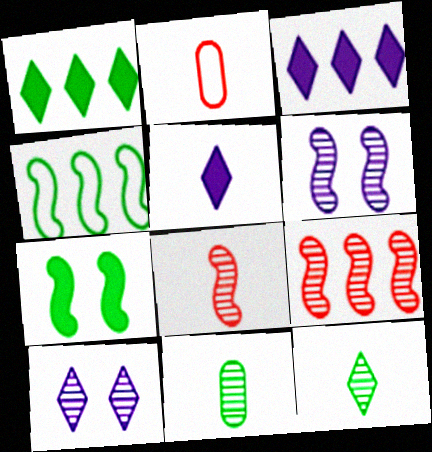[[1, 2, 6], 
[9, 10, 11]]